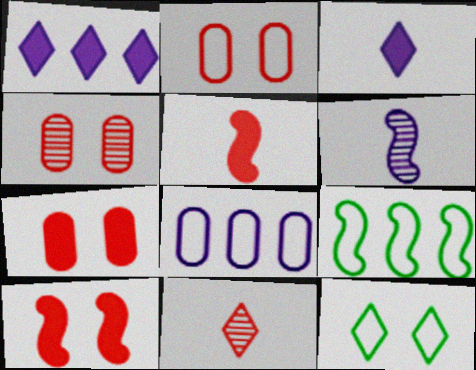[[1, 11, 12], 
[2, 4, 7], 
[3, 4, 9], 
[6, 9, 10]]